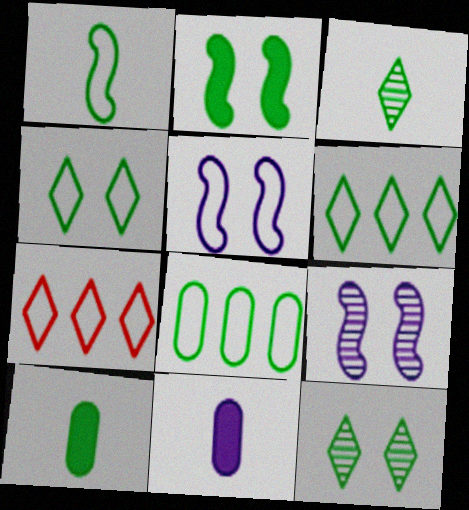[[1, 3, 10], 
[1, 4, 8], 
[2, 3, 8], 
[7, 9, 10]]